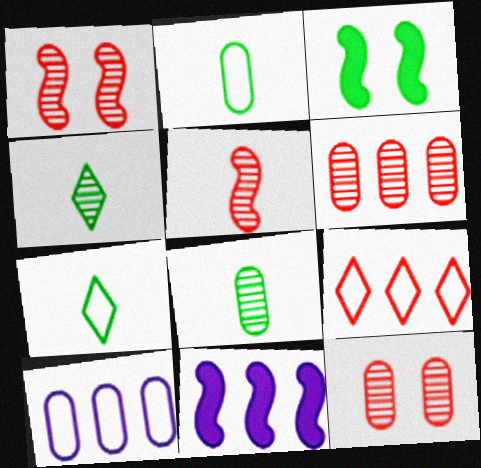[[7, 11, 12]]